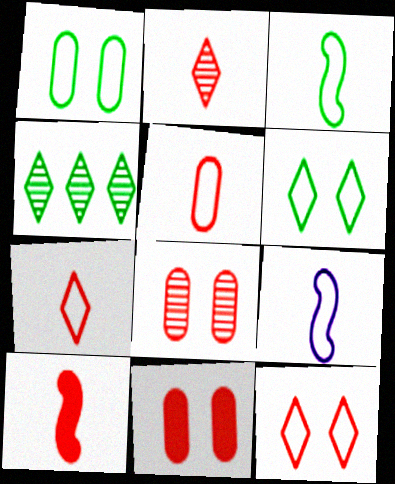[[2, 5, 10], 
[4, 9, 11]]